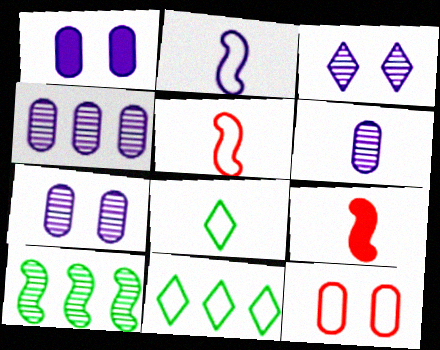[[2, 11, 12], 
[4, 6, 7], 
[6, 8, 9], 
[7, 9, 11]]